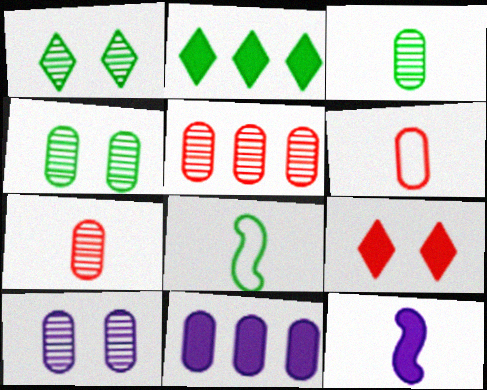[[2, 4, 8], 
[3, 5, 10], 
[4, 6, 11]]